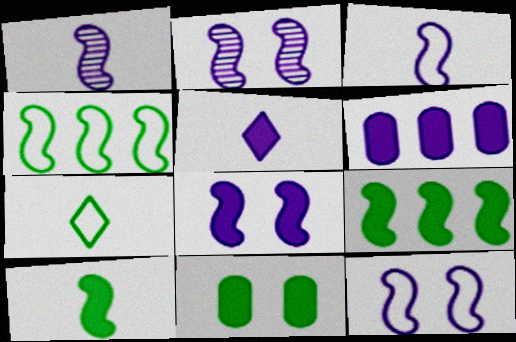[[2, 8, 12], 
[5, 6, 8]]